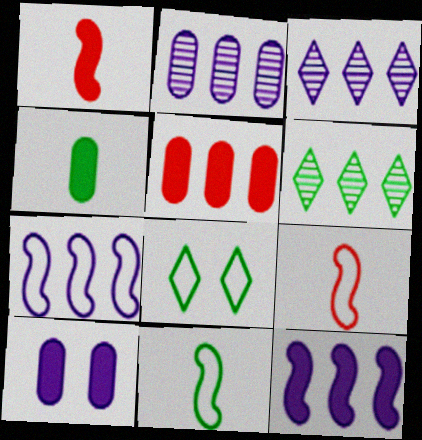[[1, 2, 8], 
[4, 5, 10], 
[5, 6, 7], 
[6, 9, 10]]